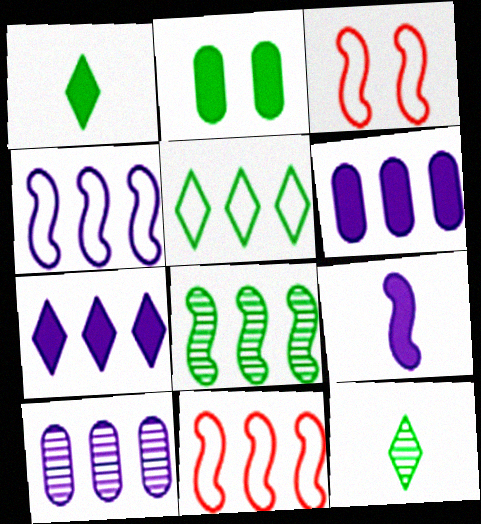[[1, 3, 10], 
[3, 6, 12], 
[3, 8, 9], 
[4, 7, 10]]